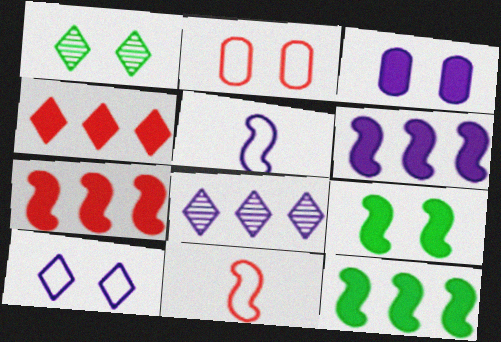[[3, 5, 8], 
[6, 7, 12]]